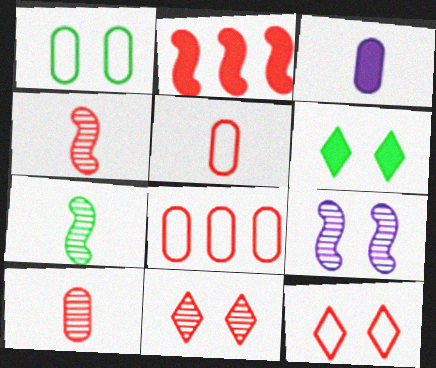[[2, 3, 6], 
[2, 5, 11], 
[2, 10, 12]]